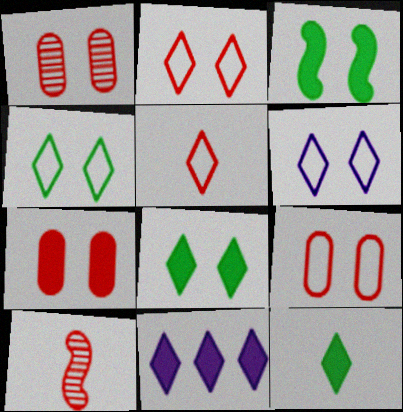[[1, 3, 6], 
[1, 7, 9], 
[2, 4, 6]]